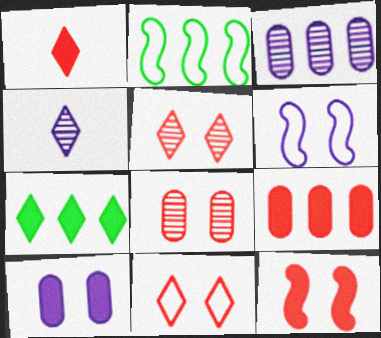[[1, 9, 12], 
[4, 7, 11], 
[8, 11, 12]]